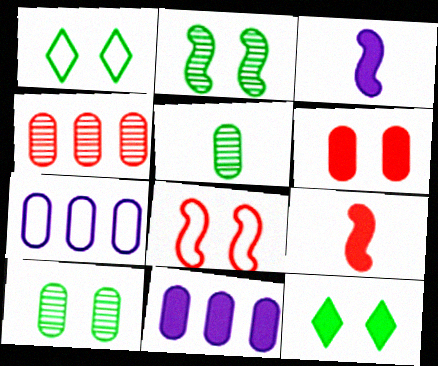[[1, 3, 4], 
[5, 6, 7], 
[9, 11, 12]]